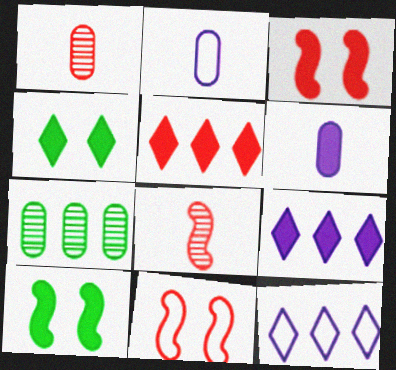[[1, 5, 11], 
[1, 10, 12], 
[5, 6, 10]]